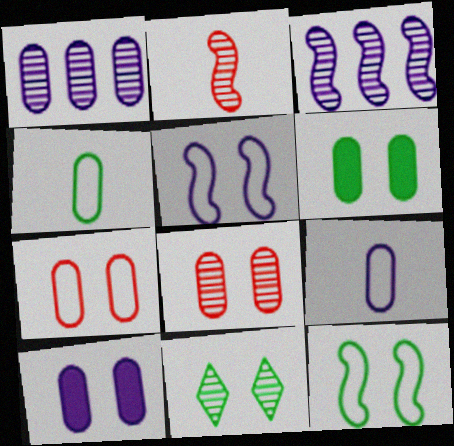[[1, 2, 11], 
[1, 9, 10], 
[6, 11, 12]]